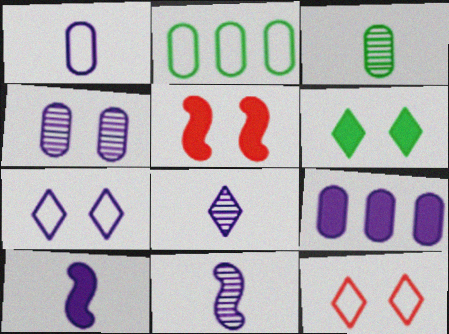[[1, 4, 9], 
[1, 8, 10], 
[2, 5, 8], 
[7, 9, 11]]